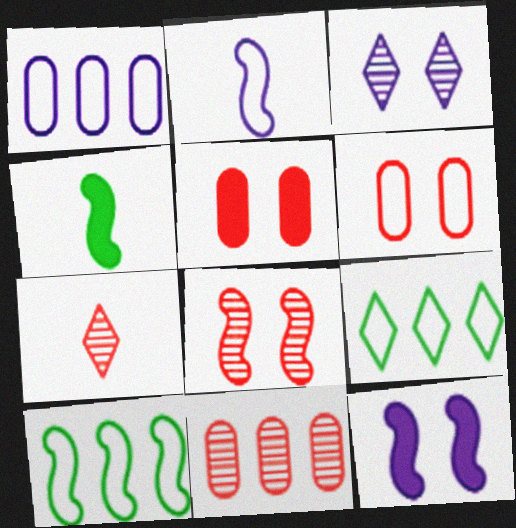[[2, 6, 9], 
[7, 8, 11]]